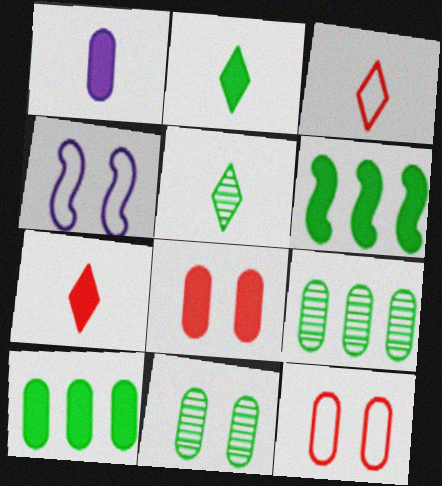[[1, 8, 10], 
[1, 9, 12], 
[4, 7, 9]]